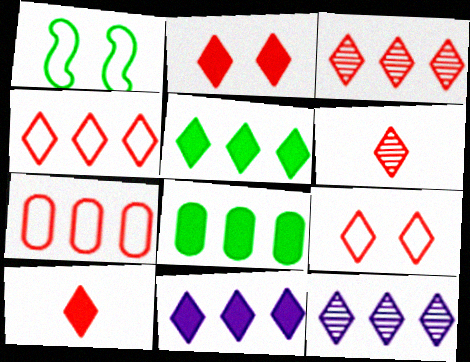[[2, 4, 6], 
[3, 9, 10], 
[4, 5, 12]]